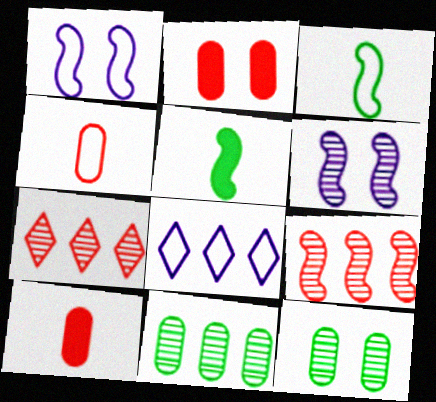[[1, 5, 9]]